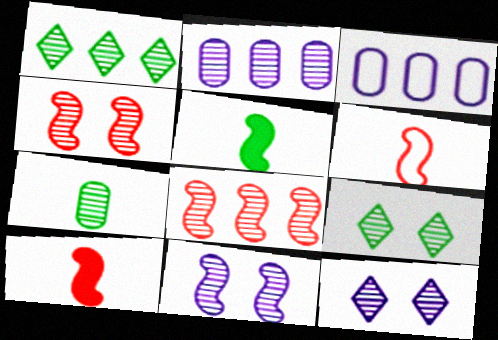[[1, 2, 8], 
[3, 9, 10], 
[7, 8, 12]]